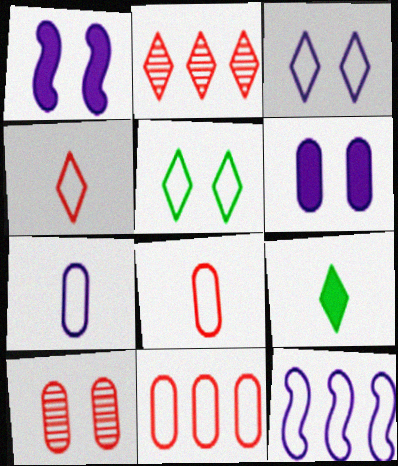[[1, 5, 10], 
[2, 3, 9], 
[3, 7, 12], 
[5, 8, 12], 
[9, 10, 12]]